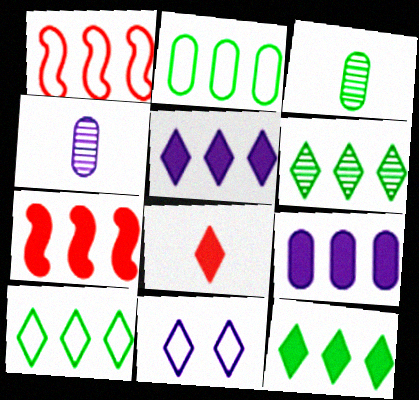[[1, 6, 9], 
[3, 7, 11], 
[6, 8, 11], 
[6, 10, 12], 
[7, 9, 12]]